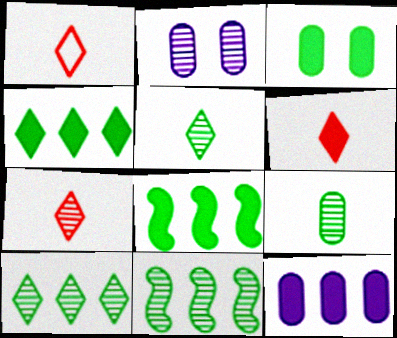[[1, 2, 8], 
[1, 6, 7], 
[2, 7, 11]]